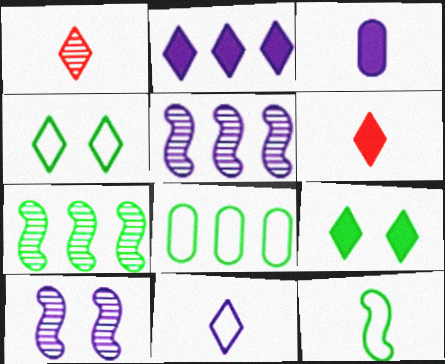[[1, 2, 4], 
[1, 3, 12], 
[2, 6, 9], 
[4, 8, 12], 
[6, 8, 10]]